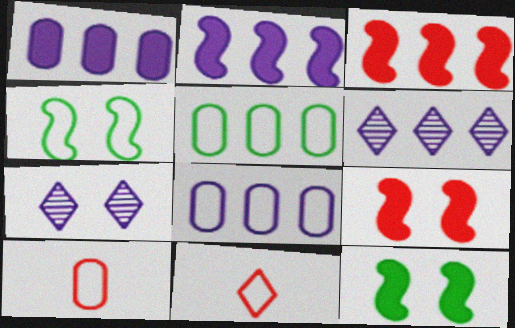[[2, 6, 8], 
[3, 5, 6], 
[4, 8, 11], 
[6, 10, 12]]